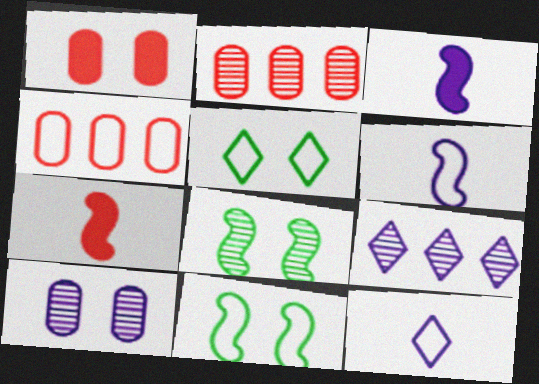[[2, 3, 5], 
[4, 5, 6], 
[4, 11, 12]]